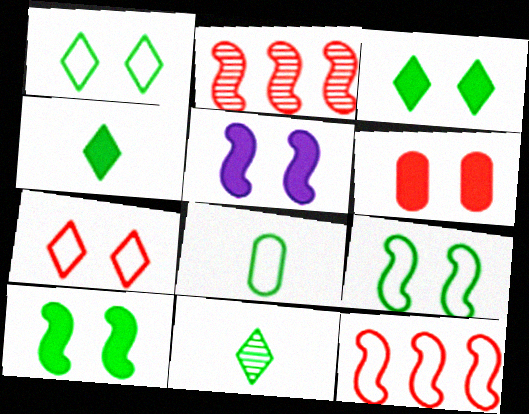[[3, 5, 6]]